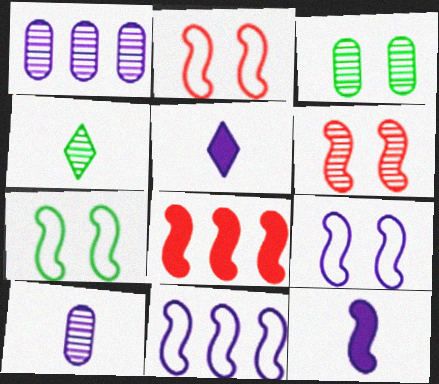[[1, 4, 6], 
[1, 5, 9], 
[2, 7, 9]]